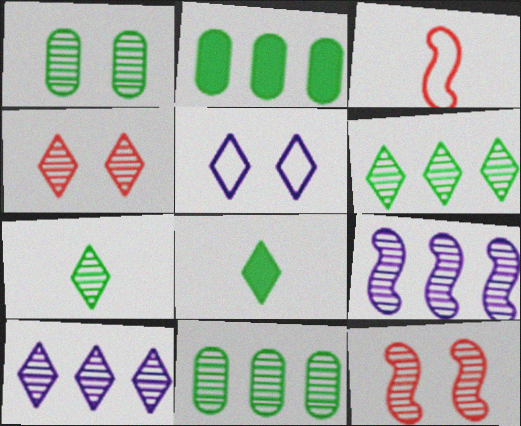[[4, 7, 10]]